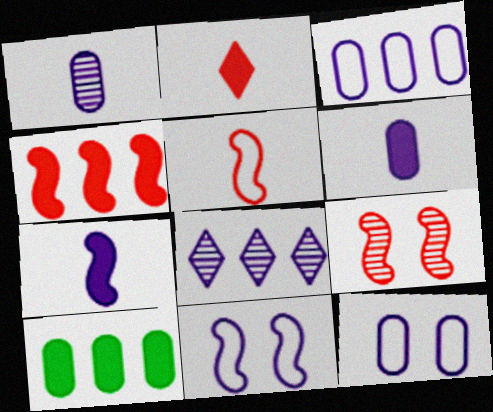[[4, 5, 9], 
[6, 8, 11], 
[7, 8, 12]]